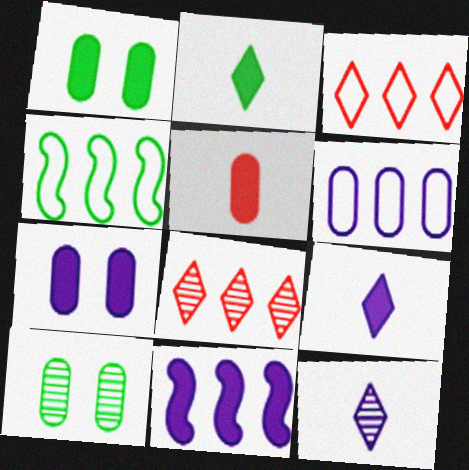[[2, 4, 10], 
[3, 4, 6], 
[5, 6, 10], 
[7, 9, 11]]